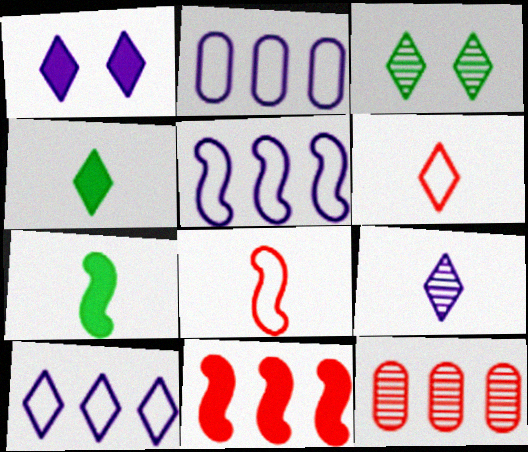[[1, 9, 10], 
[2, 5, 10], 
[4, 6, 9]]